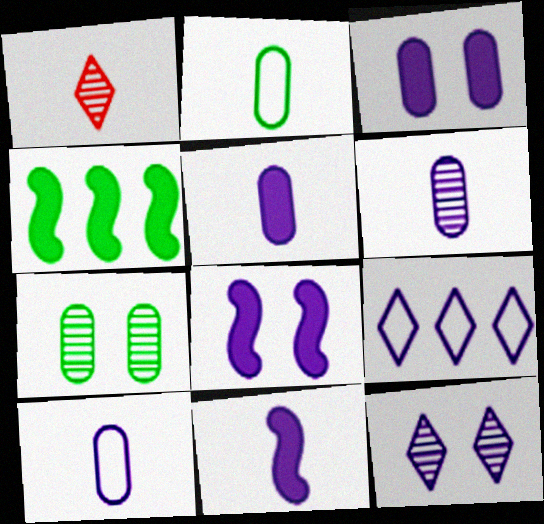[[1, 2, 11], 
[5, 6, 10], 
[6, 8, 9]]